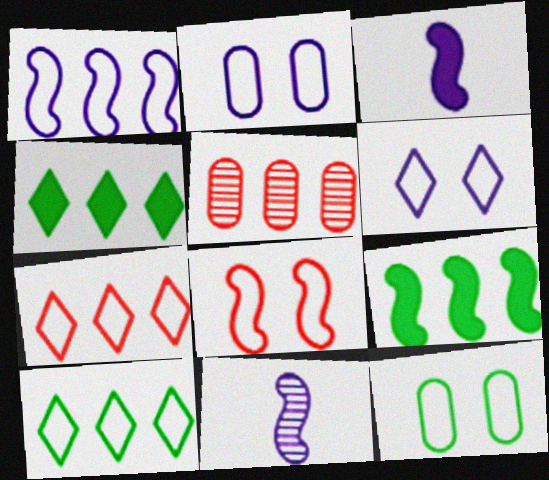[[1, 4, 5], 
[6, 8, 12], 
[8, 9, 11]]